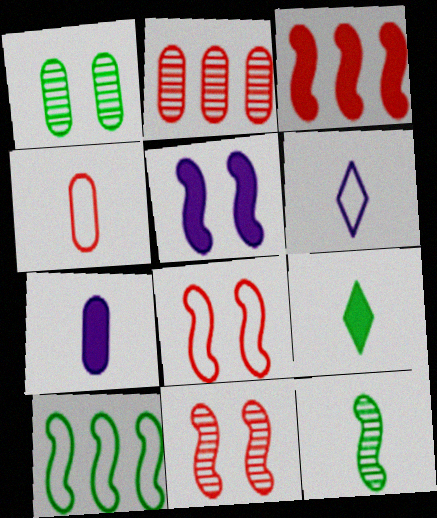[[1, 3, 6], 
[1, 9, 10]]